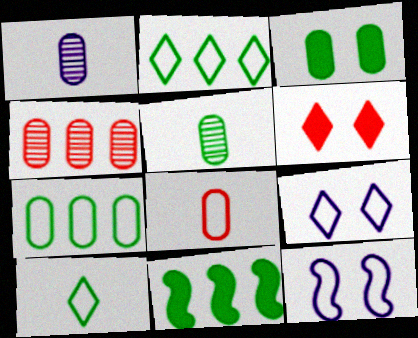[[2, 8, 12], 
[3, 5, 7]]